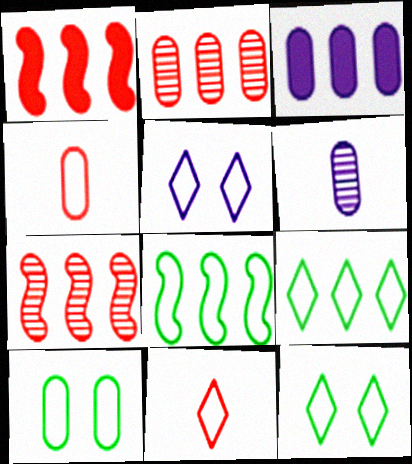[[1, 6, 12], 
[3, 7, 9], 
[4, 5, 8], 
[5, 9, 11]]